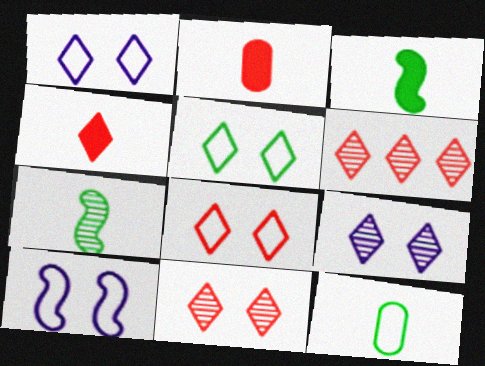[[1, 5, 8], 
[4, 6, 8]]